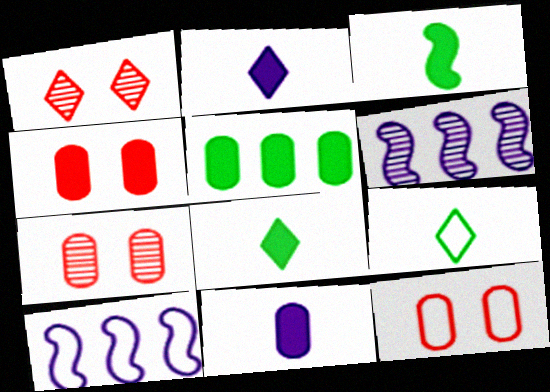[[4, 5, 11], 
[4, 6, 9], 
[4, 7, 12], 
[6, 8, 12], 
[7, 8, 10], 
[9, 10, 12]]